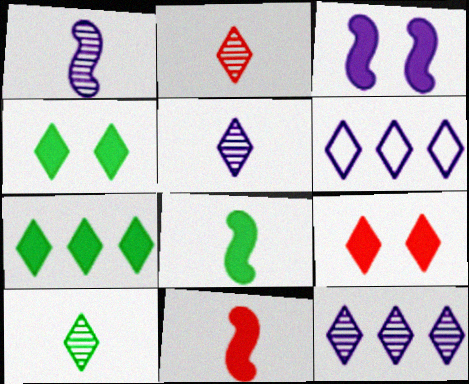[[2, 4, 6], 
[2, 5, 10], 
[6, 9, 10]]